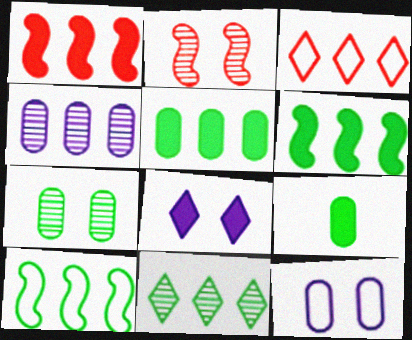[[1, 8, 9], 
[3, 4, 6], 
[5, 10, 11]]